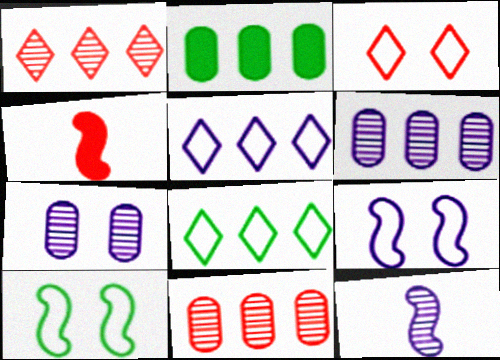[[2, 3, 12], 
[3, 4, 11], 
[4, 7, 8]]